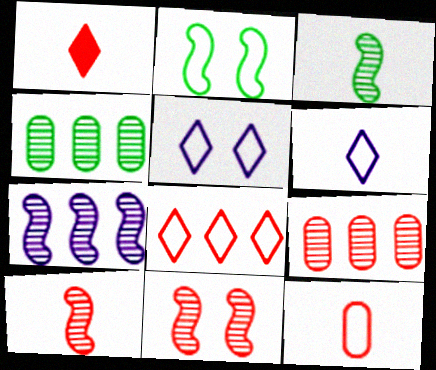[[1, 10, 12], 
[3, 7, 11]]